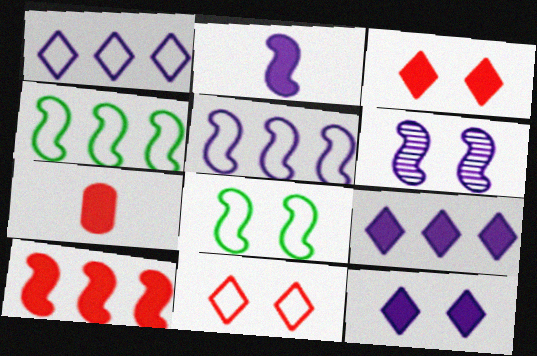[[2, 5, 6], 
[3, 7, 10]]